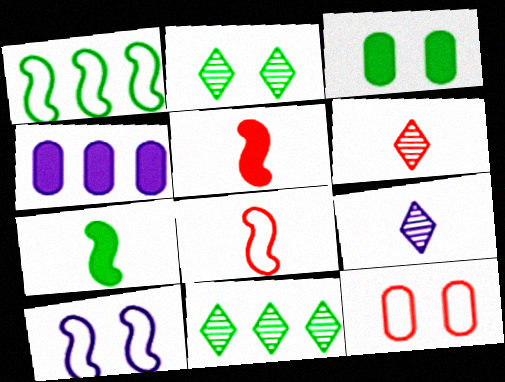[[1, 8, 10], 
[2, 4, 8], 
[4, 9, 10]]